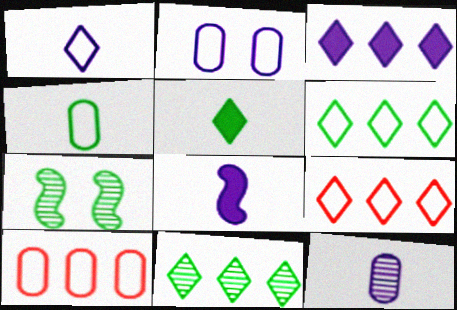[[1, 8, 12], 
[2, 4, 10], 
[3, 9, 11]]